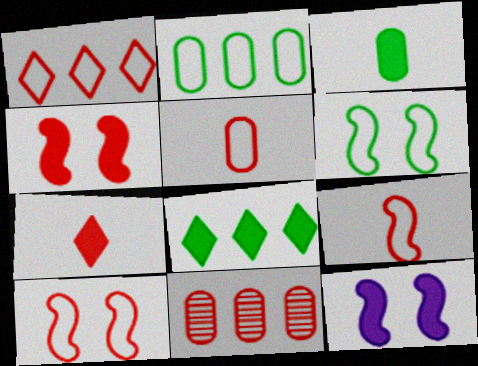[[1, 5, 10], 
[7, 10, 11]]